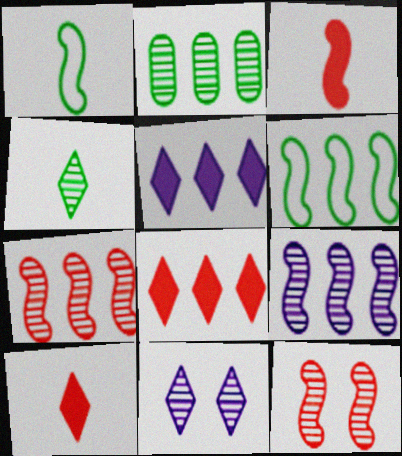[]